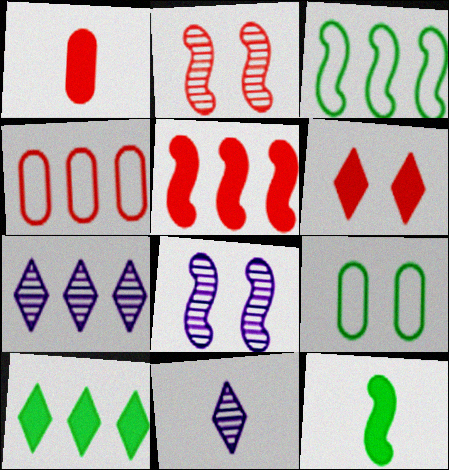[[1, 5, 6], 
[5, 9, 11], 
[6, 8, 9]]